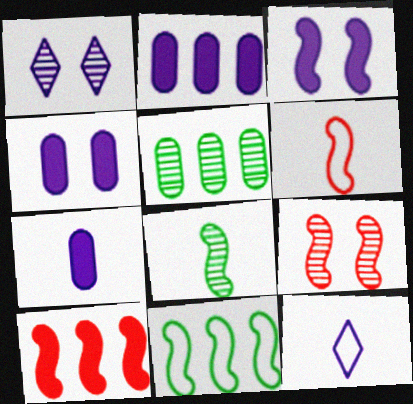[[2, 4, 7], 
[6, 9, 10]]